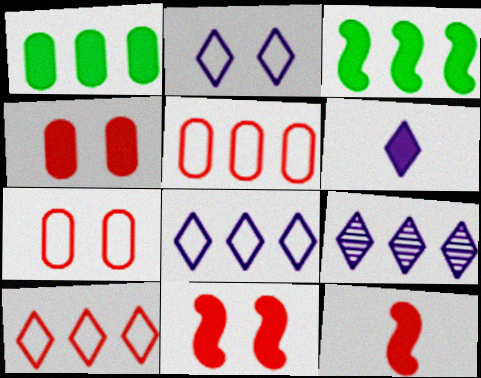[[1, 6, 11], 
[2, 6, 9], 
[3, 4, 6], 
[3, 5, 9]]